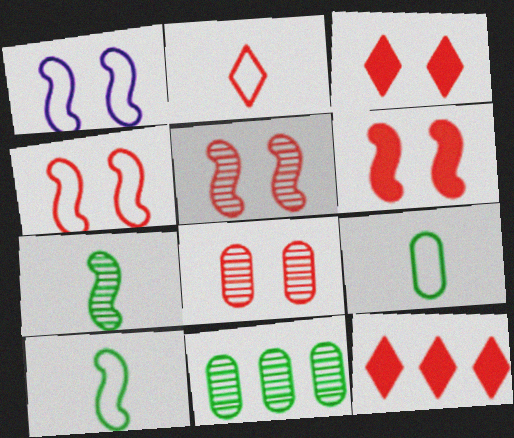[[3, 4, 8], 
[4, 5, 6]]